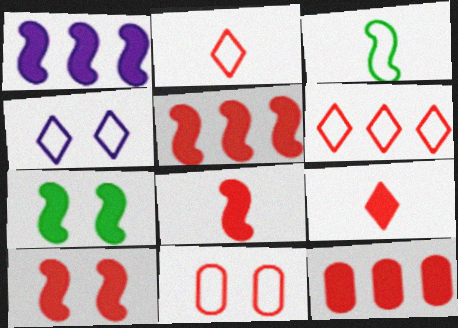[[1, 7, 8], 
[5, 8, 10], 
[9, 10, 12]]